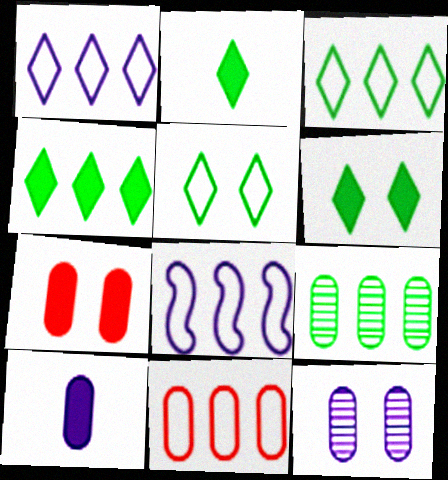[[2, 4, 6], 
[3, 8, 11]]